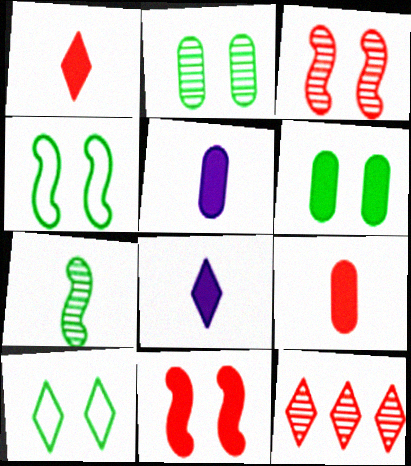[[4, 5, 12], 
[8, 10, 12]]